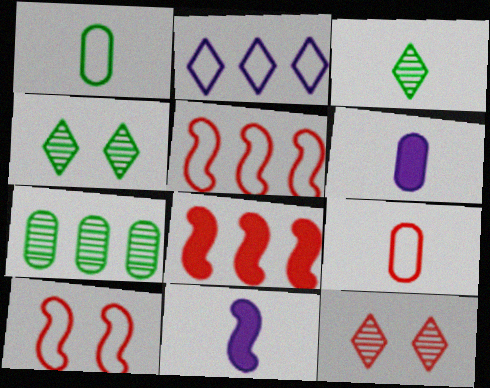[[1, 2, 10], 
[2, 7, 8], 
[3, 9, 11], 
[4, 5, 6], 
[8, 9, 12]]